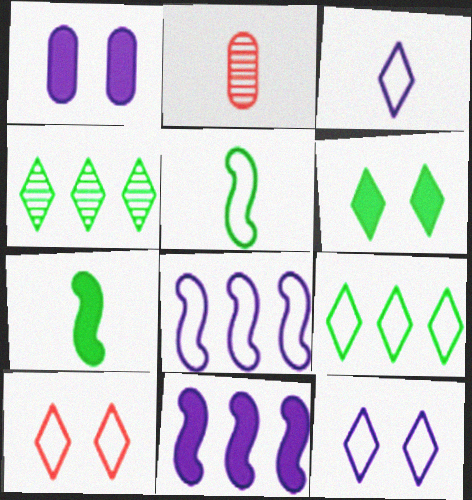[[2, 3, 7], 
[2, 6, 8], 
[3, 9, 10]]